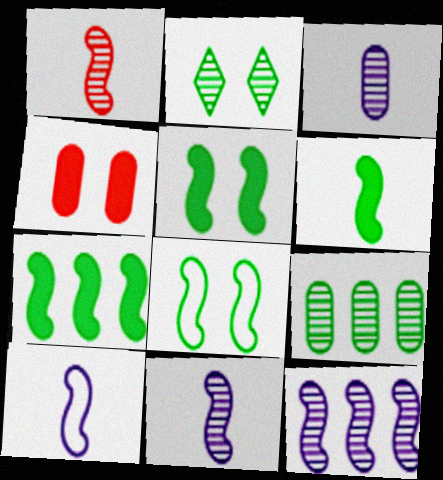[[1, 6, 10], 
[5, 6, 7]]